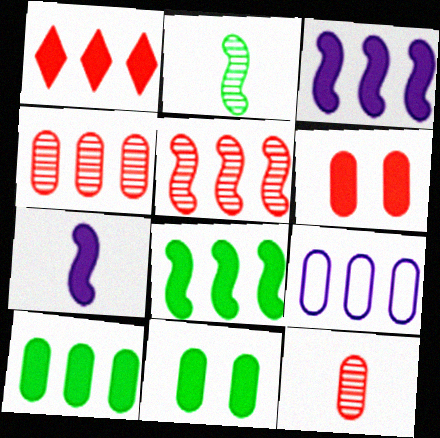[[1, 3, 10], 
[1, 7, 11], 
[4, 9, 10], 
[9, 11, 12]]